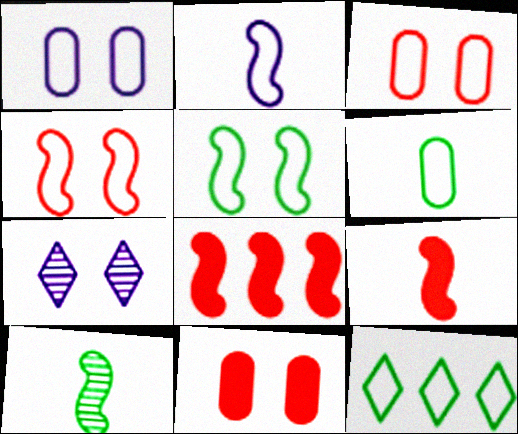[[2, 3, 12], 
[2, 9, 10], 
[5, 6, 12], 
[5, 7, 11], 
[6, 7, 8]]